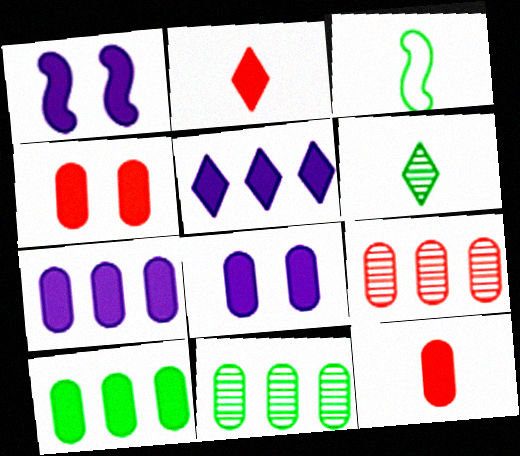[[1, 2, 10], 
[8, 10, 12]]